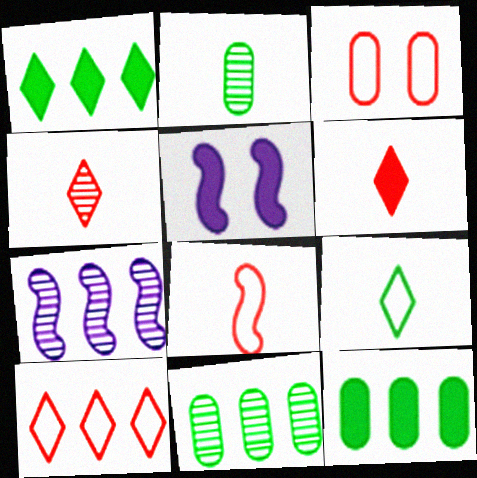[[2, 5, 10], 
[3, 8, 10], 
[5, 6, 12], 
[7, 10, 12]]